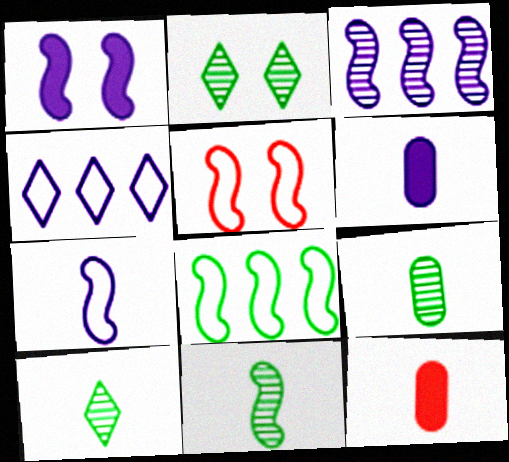[[1, 3, 7], 
[5, 7, 8], 
[7, 10, 12], 
[9, 10, 11]]